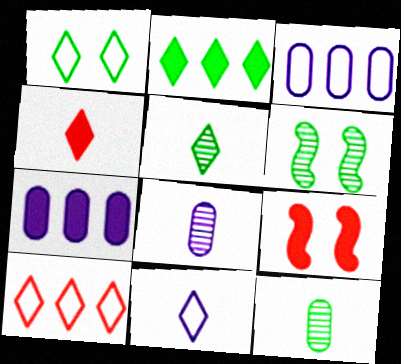[[1, 2, 5], 
[1, 10, 11], 
[3, 4, 6], 
[3, 5, 9], 
[4, 5, 11]]